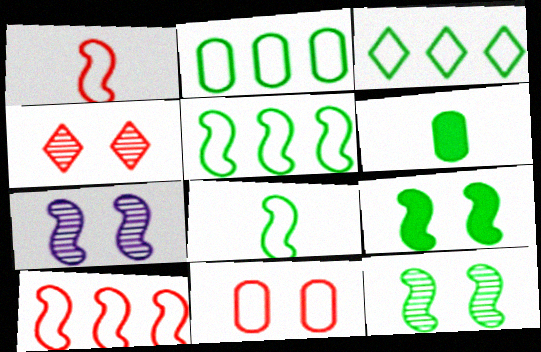[[2, 3, 5], 
[3, 6, 12]]